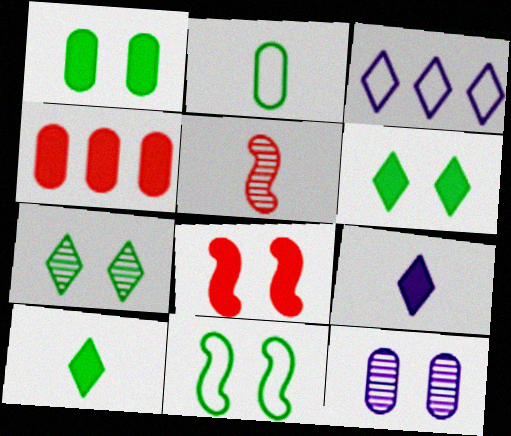[[1, 3, 5], 
[1, 7, 11], 
[2, 4, 12], 
[2, 5, 9]]